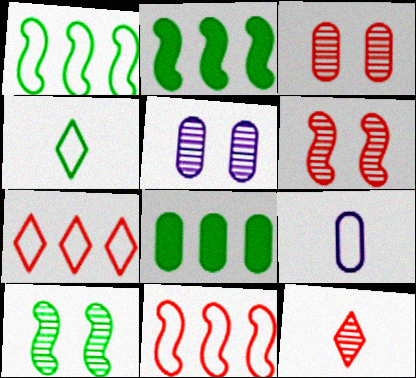[[3, 8, 9], 
[4, 8, 10]]